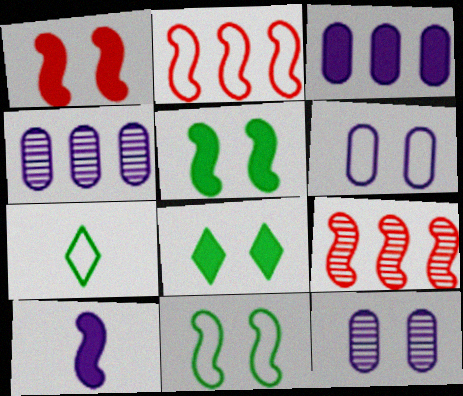[[1, 4, 7], 
[2, 6, 7], 
[9, 10, 11]]